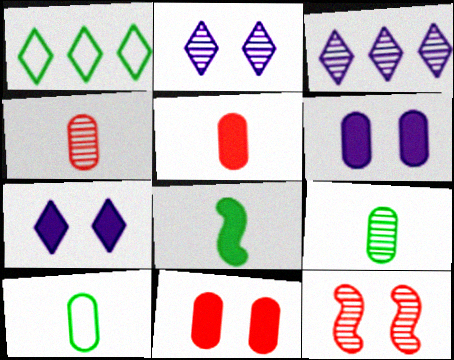[[3, 9, 12]]